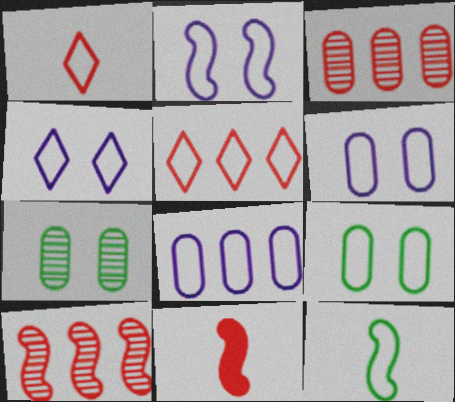[[2, 4, 6], 
[5, 6, 12]]